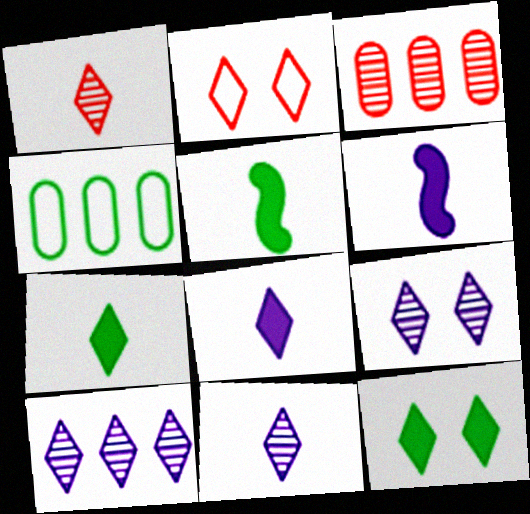[[2, 7, 10], 
[2, 9, 12], 
[9, 10, 11]]